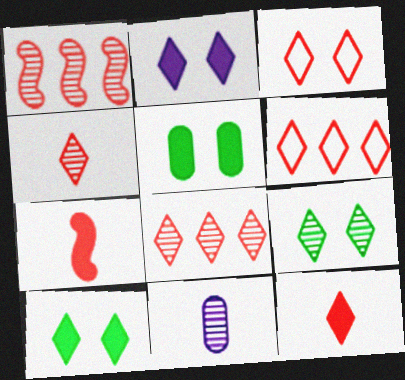[[1, 9, 11], 
[2, 3, 9], 
[3, 8, 12]]